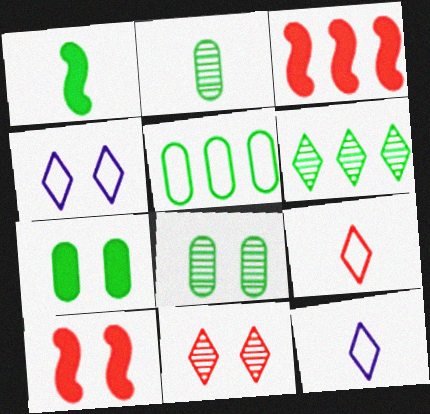[[2, 3, 4], 
[2, 5, 7], 
[3, 8, 12], 
[4, 8, 10]]